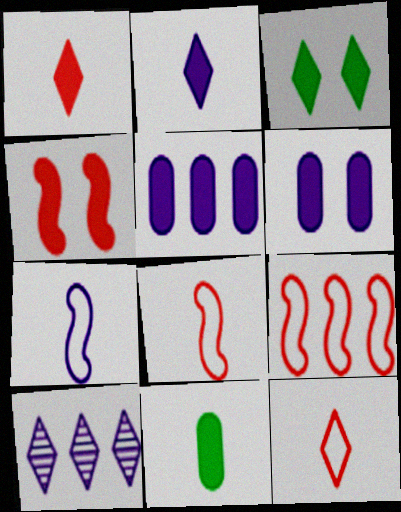[[3, 4, 6], 
[3, 10, 12], 
[6, 7, 10]]